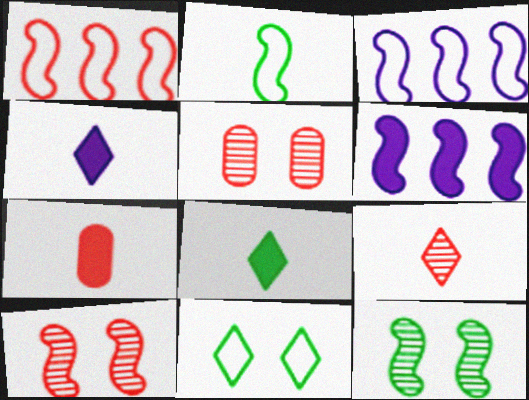[[2, 6, 10], 
[3, 5, 8]]